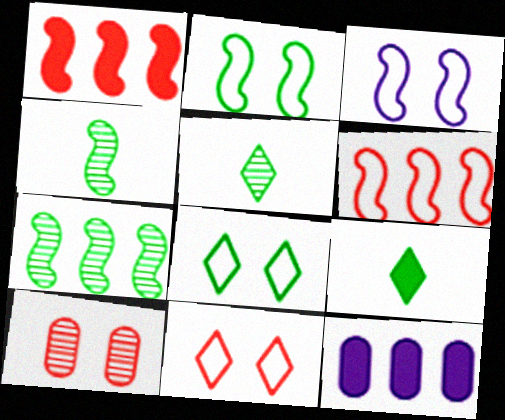[[1, 3, 4], 
[4, 11, 12]]